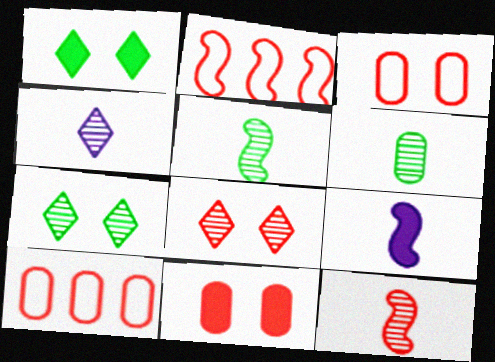[[4, 6, 12], 
[7, 9, 10]]